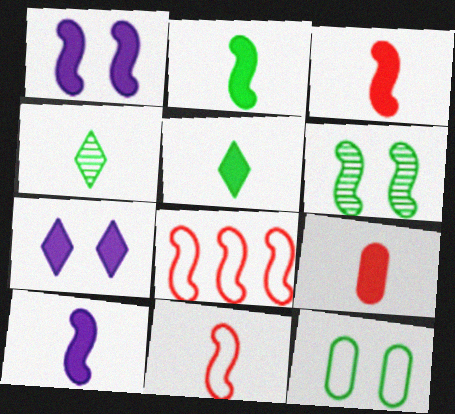[[2, 3, 10], 
[5, 9, 10], 
[6, 8, 10]]